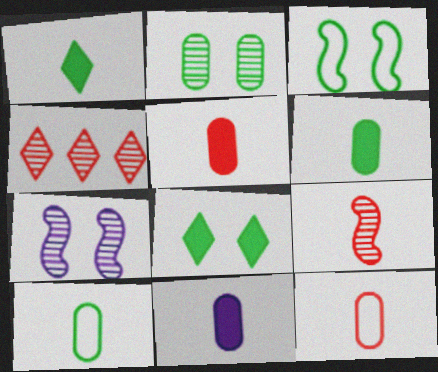[[2, 3, 8], 
[3, 4, 11], 
[5, 6, 11]]